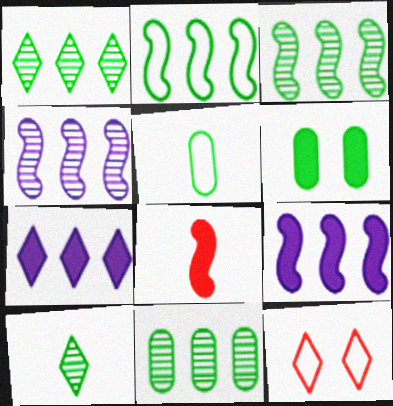[[1, 3, 11], 
[2, 6, 10], 
[5, 6, 11], 
[6, 7, 8], 
[7, 10, 12]]